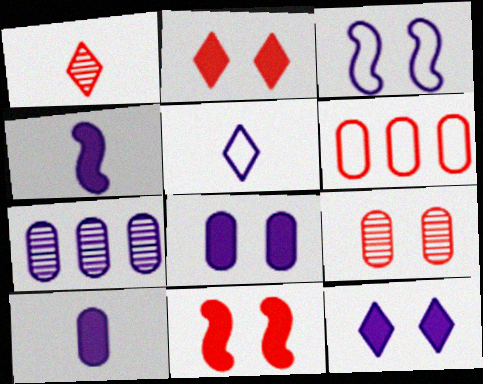[[1, 6, 11]]